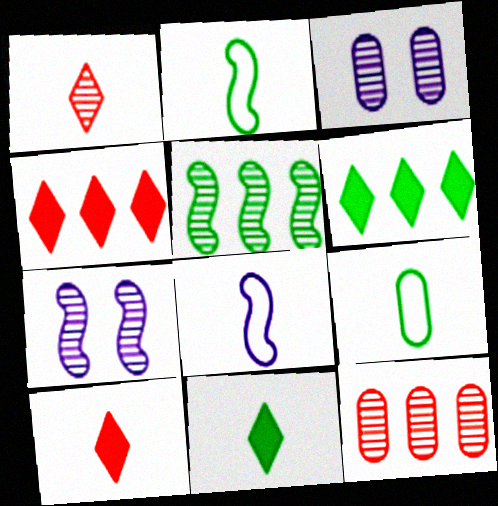[[1, 3, 5], 
[2, 3, 4], 
[4, 7, 9]]